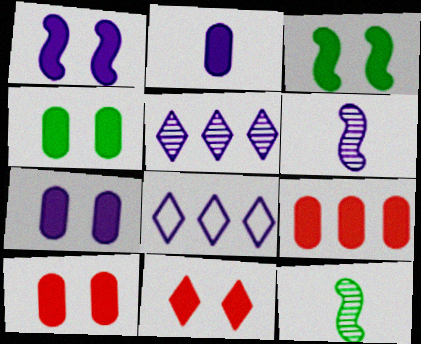[[1, 4, 11], 
[2, 4, 9], 
[3, 7, 11], 
[4, 7, 10], 
[6, 7, 8], 
[8, 10, 12]]